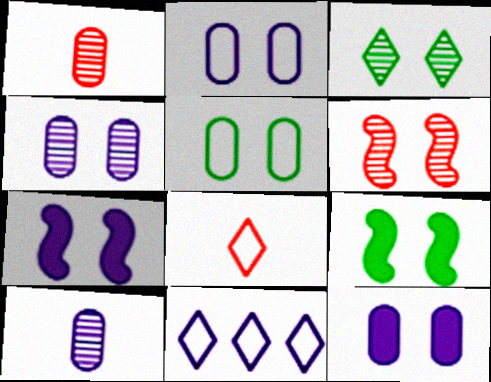[[1, 9, 11], 
[2, 4, 12], 
[3, 4, 6], 
[3, 5, 9], 
[7, 10, 11]]